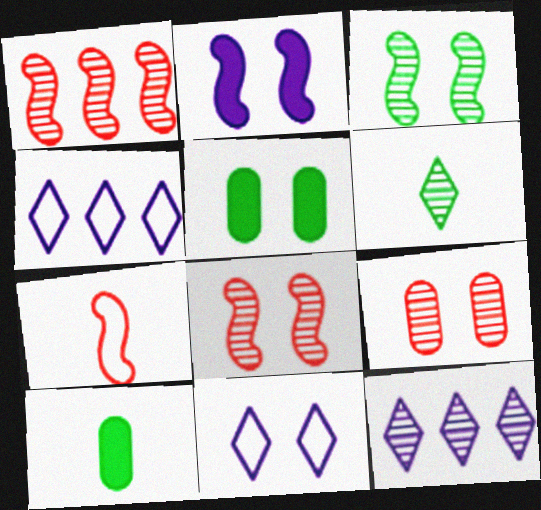[[1, 10, 11], 
[4, 8, 10], 
[5, 7, 12], 
[5, 8, 11]]